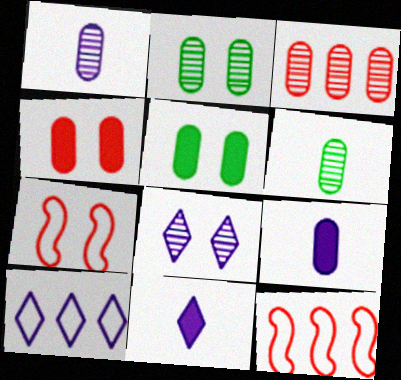[[1, 2, 3], 
[2, 11, 12], 
[5, 7, 8], 
[8, 10, 11]]